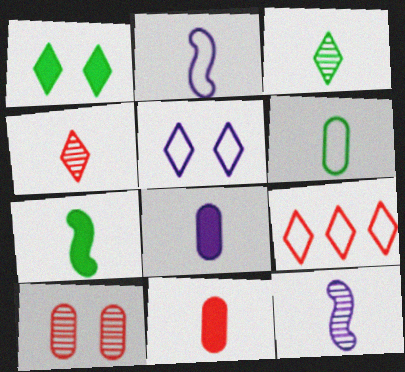[[2, 3, 11], 
[3, 6, 7]]